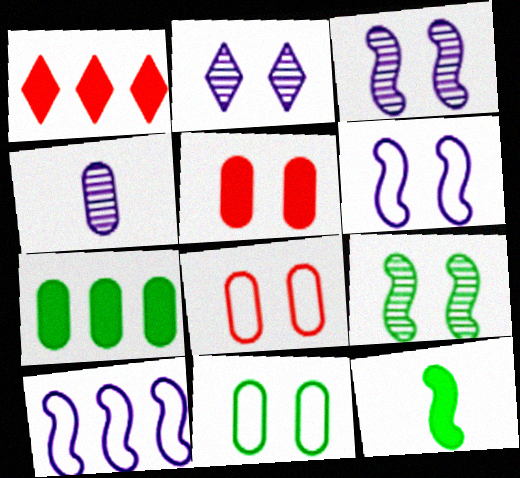[[4, 7, 8]]